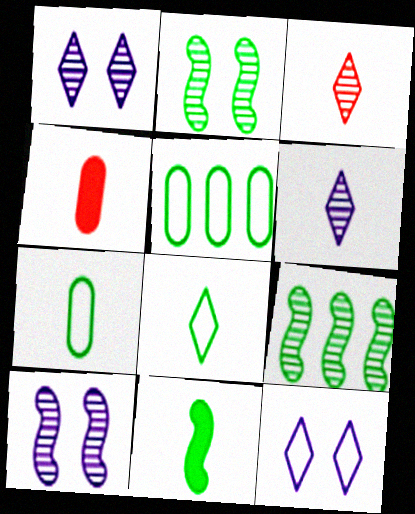[[4, 9, 12]]